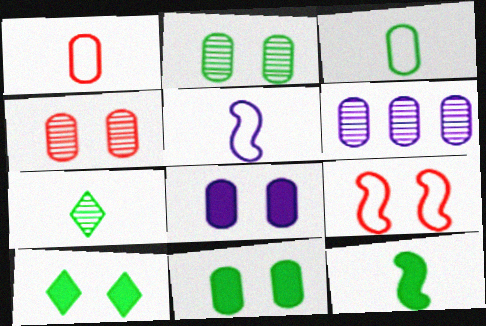[[1, 6, 11], 
[3, 7, 12]]